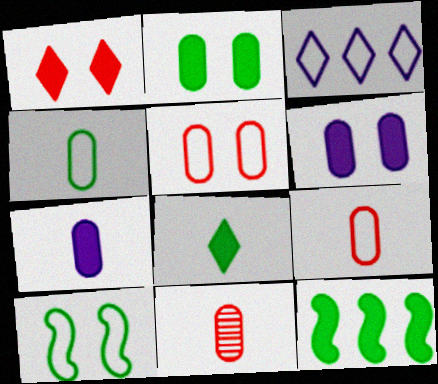[[1, 7, 12], 
[2, 8, 12], 
[3, 9, 10], 
[4, 7, 11]]